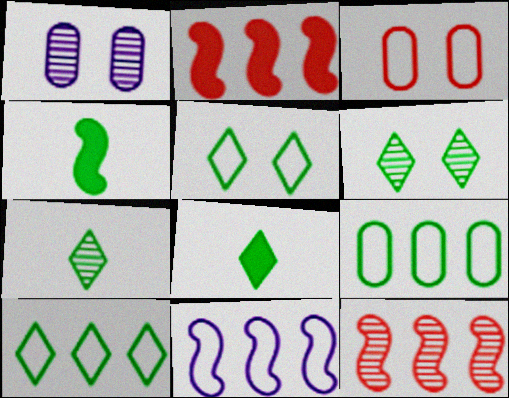[[1, 7, 12], 
[4, 6, 9], 
[6, 8, 10]]